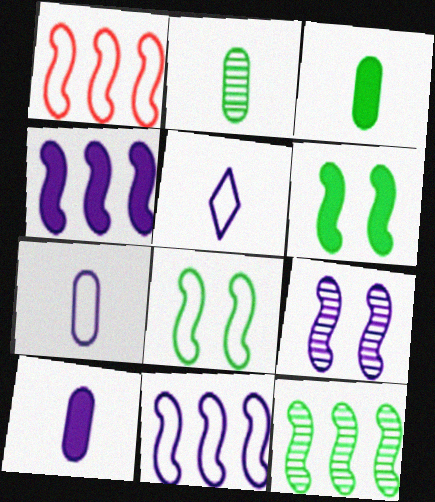[[1, 4, 12]]